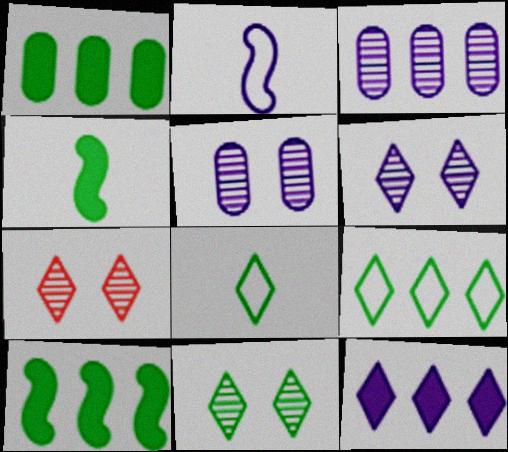[[1, 2, 7], 
[2, 5, 12], 
[6, 7, 11], 
[7, 8, 12]]